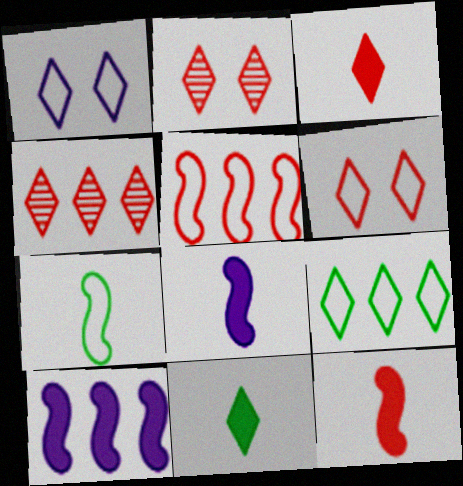[[1, 4, 11], 
[3, 4, 6]]